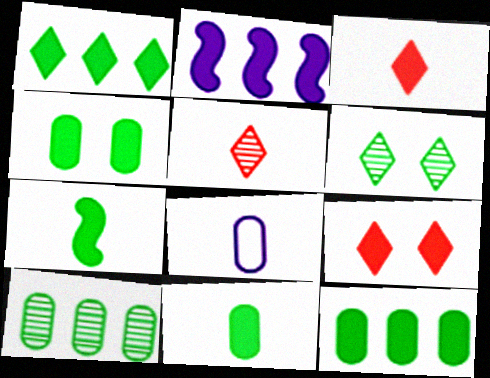[[1, 4, 7], 
[2, 3, 4], 
[2, 9, 11], 
[4, 11, 12], 
[5, 7, 8]]